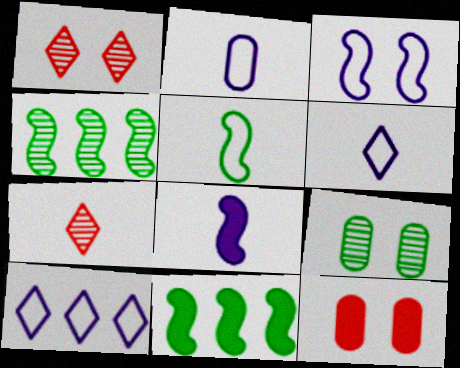[[1, 2, 11], 
[2, 3, 10], 
[4, 6, 12]]